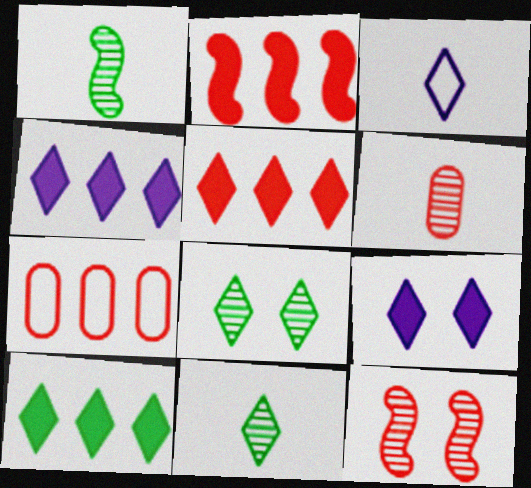[[1, 7, 9], 
[3, 5, 8], 
[4, 5, 10]]